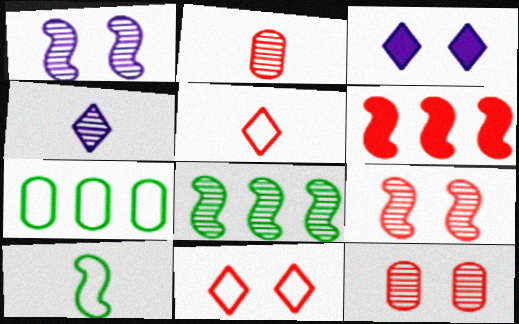[[1, 6, 10], 
[2, 6, 11], 
[4, 8, 12], 
[5, 6, 12]]